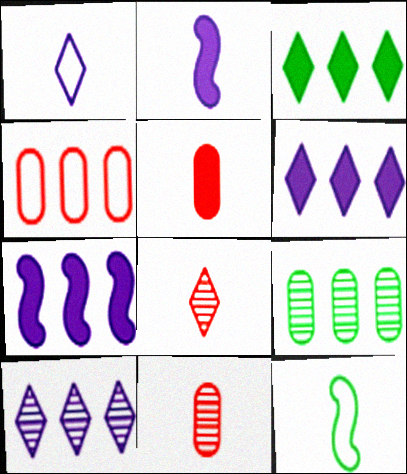[]